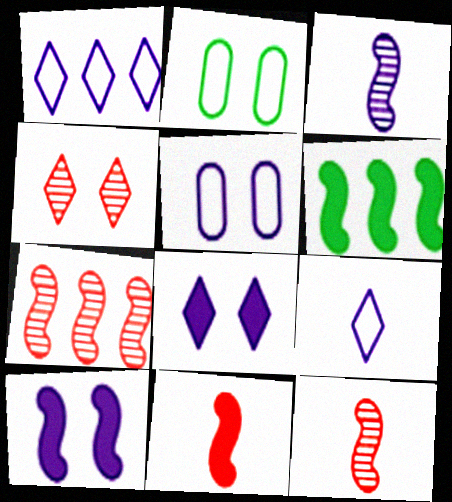[[2, 4, 10], 
[6, 10, 11]]